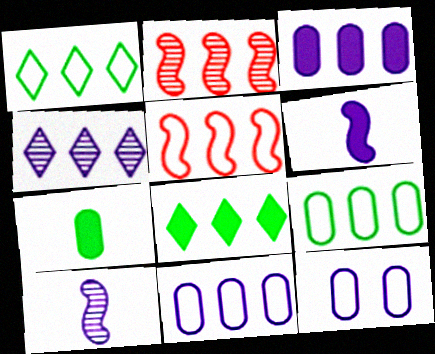[[1, 2, 3], 
[1, 5, 11], 
[2, 8, 11], 
[4, 6, 12]]